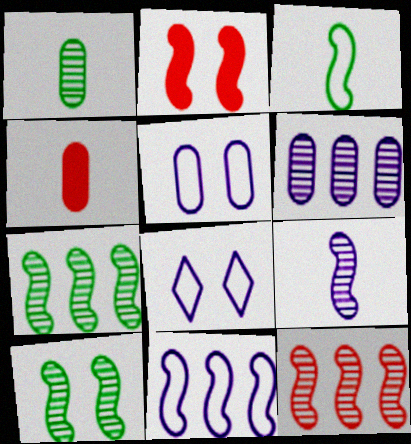[[4, 7, 8], 
[9, 10, 12]]